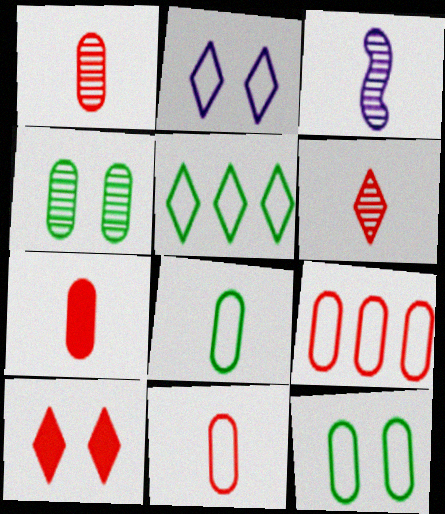[[1, 7, 11]]